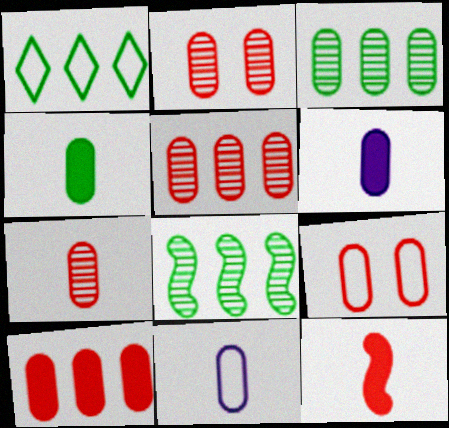[[2, 5, 7], 
[3, 6, 9], 
[4, 7, 11], 
[7, 9, 10]]